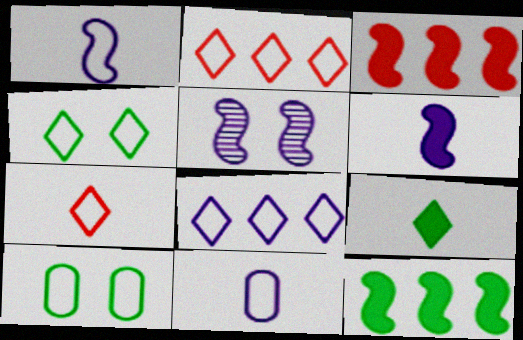[[1, 2, 10], 
[4, 7, 8]]